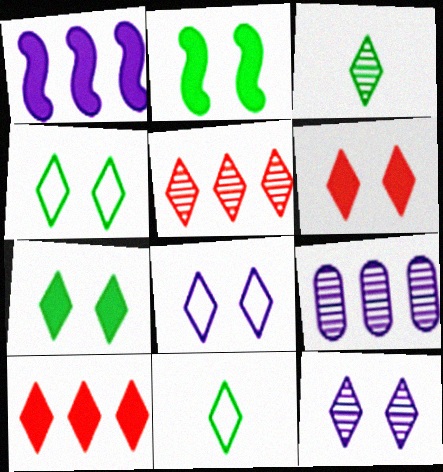[[3, 5, 12], 
[3, 8, 10], 
[4, 6, 12], 
[10, 11, 12]]